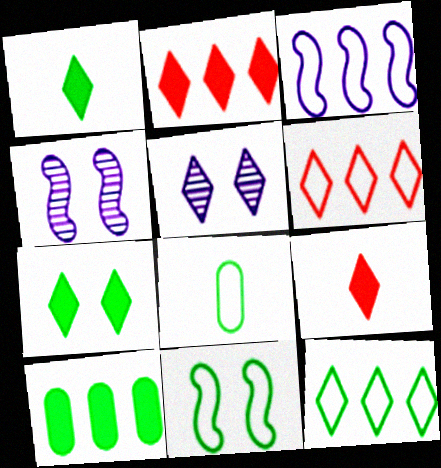[[1, 5, 6], 
[2, 4, 8], 
[5, 9, 12], 
[8, 11, 12]]